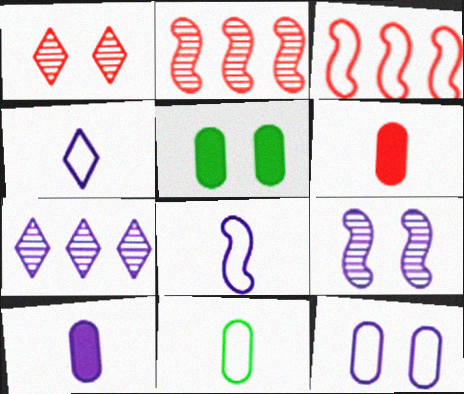[[1, 3, 6], 
[2, 4, 5]]